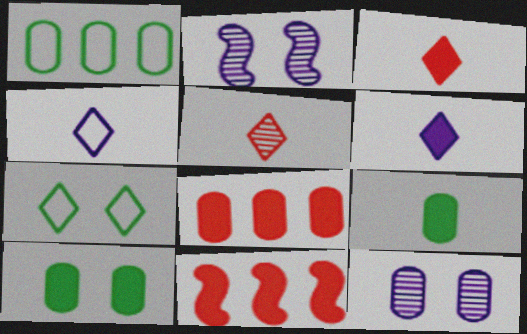[[1, 2, 3], 
[6, 10, 11]]